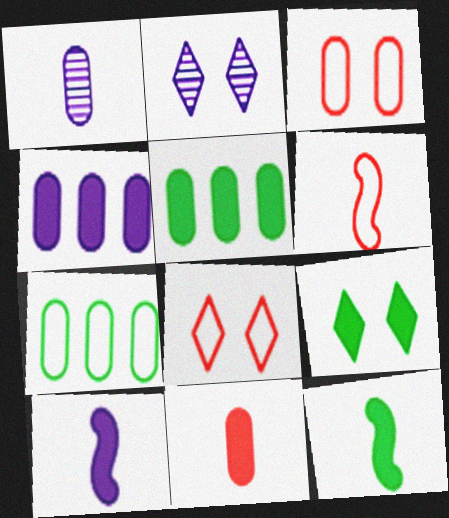[[1, 3, 5], 
[2, 5, 6], 
[2, 8, 9], 
[5, 9, 12]]